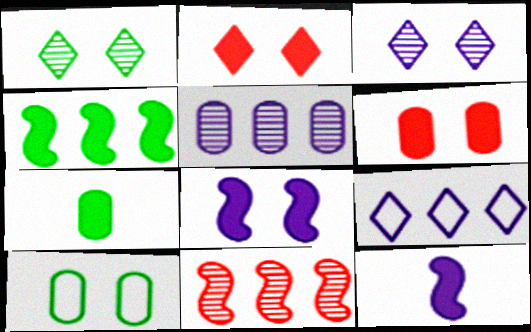[]